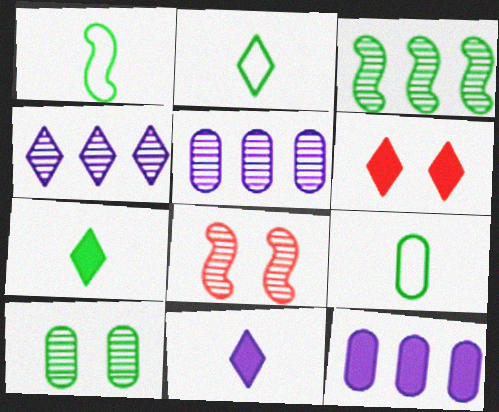[[1, 2, 9], 
[1, 5, 6], 
[2, 4, 6], 
[2, 8, 12]]